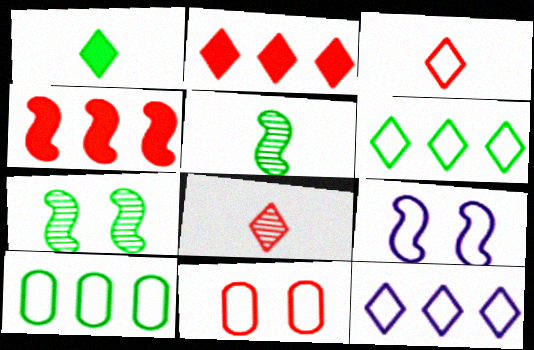[[1, 7, 10], 
[3, 9, 10], 
[4, 5, 9], 
[4, 8, 11]]